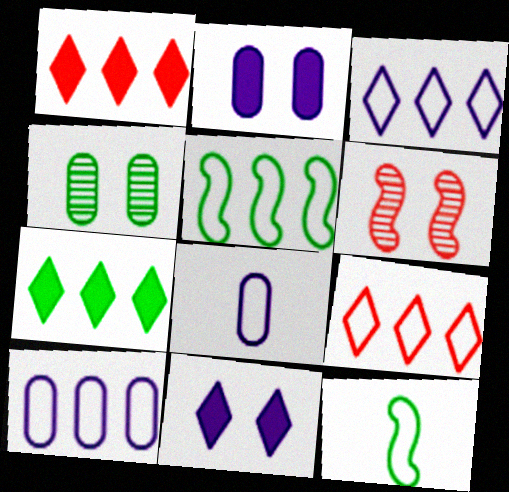[[4, 7, 12], 
[5, 9, 10], 
[6, 7, 8]]